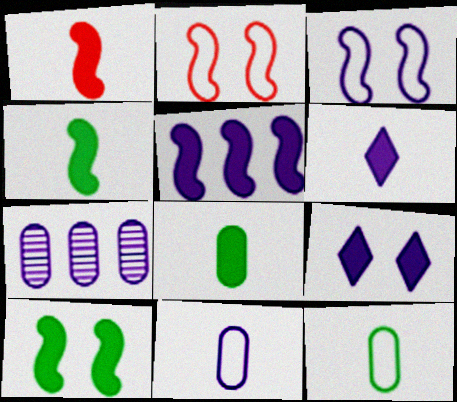[[1, 5, 10], 
[1, 6, 8], 
[3, 6, 7]]